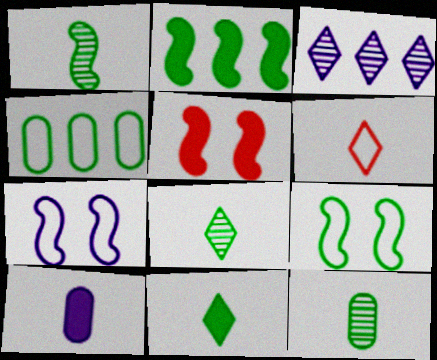[[1, 2, 9], 
[1, 6, 10], 
[1, 8, 12], 
[3, 7, 10], 
[4, 6, 7]]